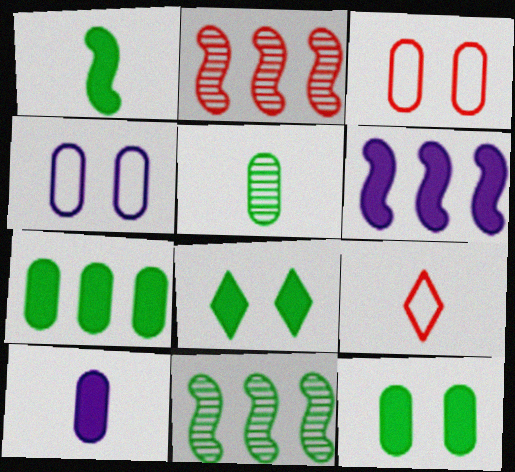[[1, 7, 8]]